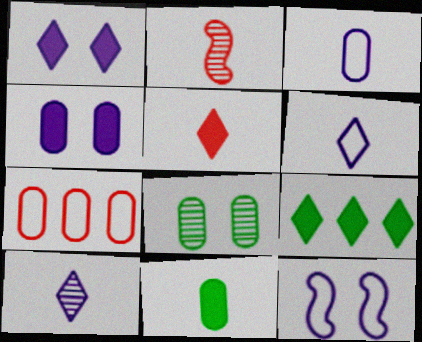[[1, 5, 9], 
[2, 6, 11]]